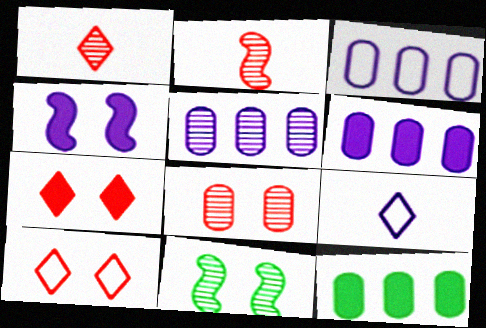[[1, 5, 11], 
[3, 5, 6], 
[4, 5, 9]]